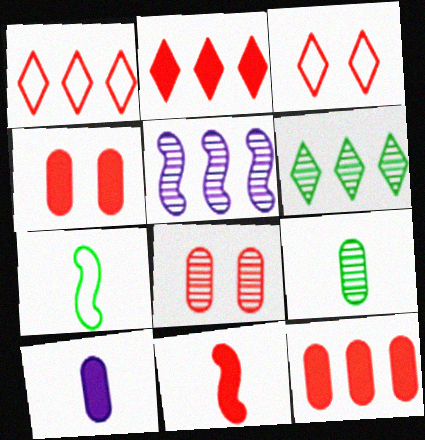[[1, 8, 11], 
[2, 4, 11]]